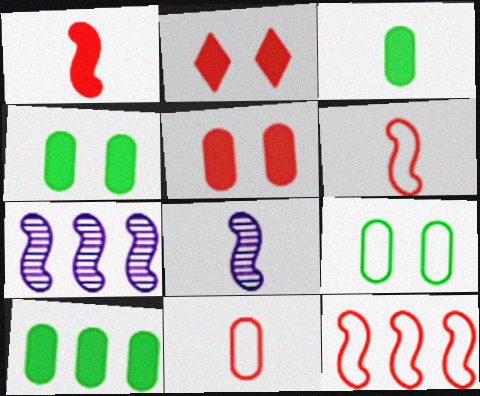[[3, 4, 10]]